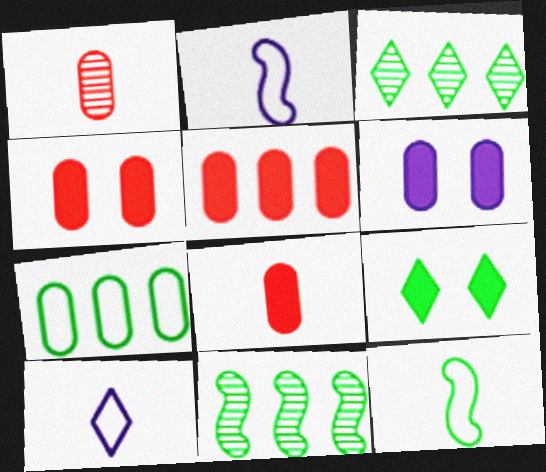[[1, 6, 7], 
[2, 3, 4], 
[4, 5, 8], 
[4, 10, 11]]